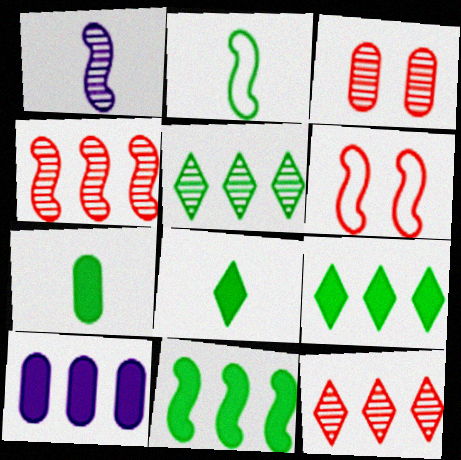[[1, 3, 5], 
[1, 6, 11]]